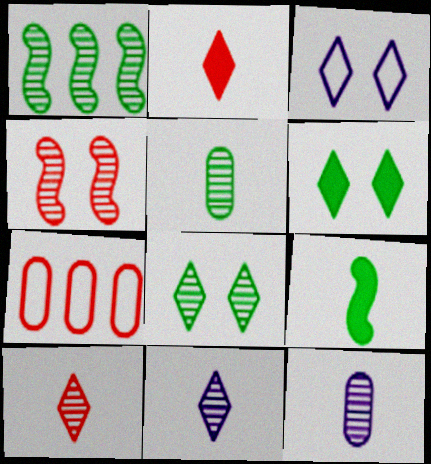[[1, 5, 8], 
[2, 4, 7]]